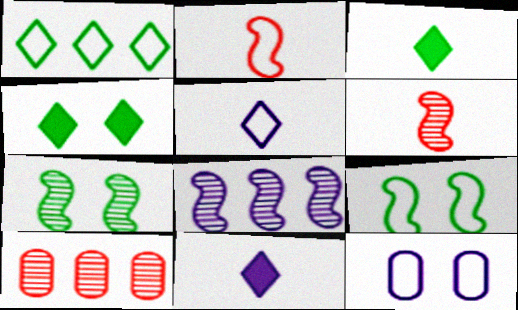[[1, 2, 12], 
[6, 7, 8], 
[8, 11, 12], 
[9, 10, 11]]